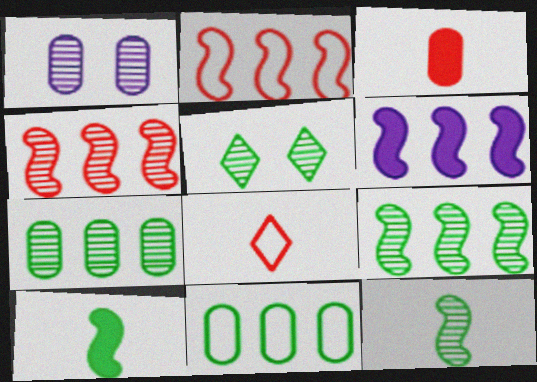[[1, 3, 11], 
[2, 6, 9], 
[5, 7, 12], 
[5, 10, 11]]